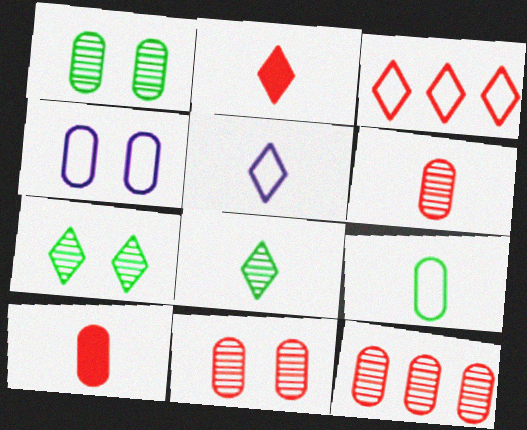[[2, 5, 8], 
[6, 11, 12]]